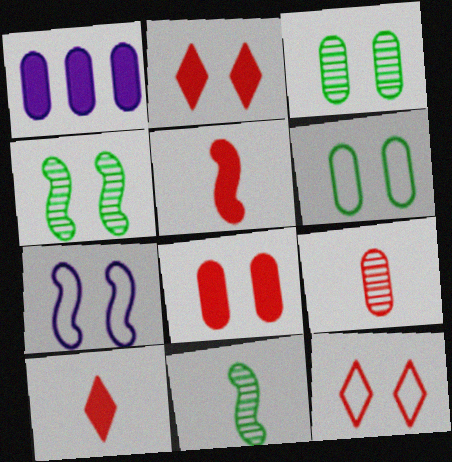[[1, 6, 9], 
[1, 11, 12], 
[2, 3, 7], 
[6, 7, 12]]